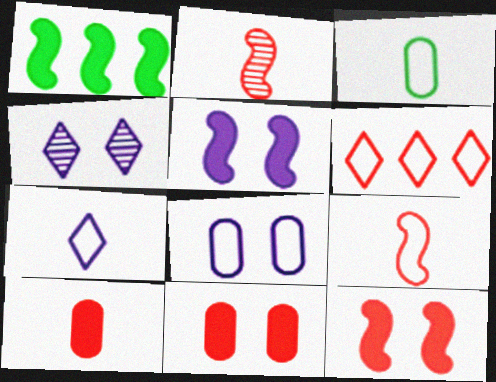[[2, 6, 11], 
[3, 7, 9], 
[4, 5, 8]]